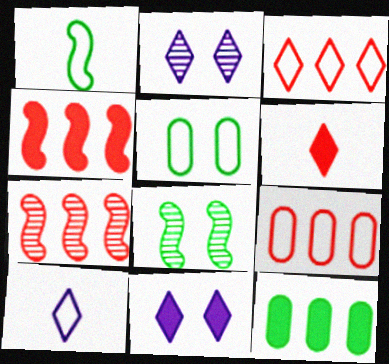[]